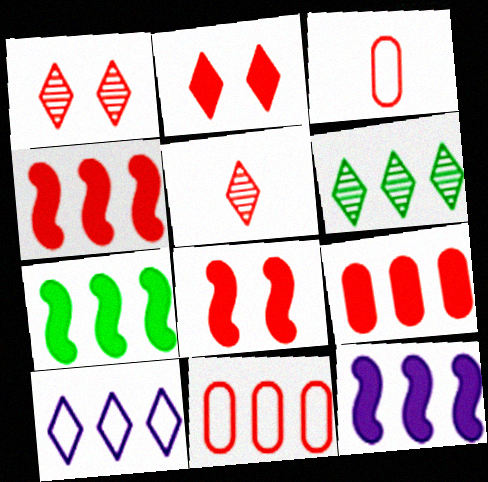[[1, 3, 4], 
[4, 7, 12], 
[5, 8, 11], 
[6, 11, 12]]